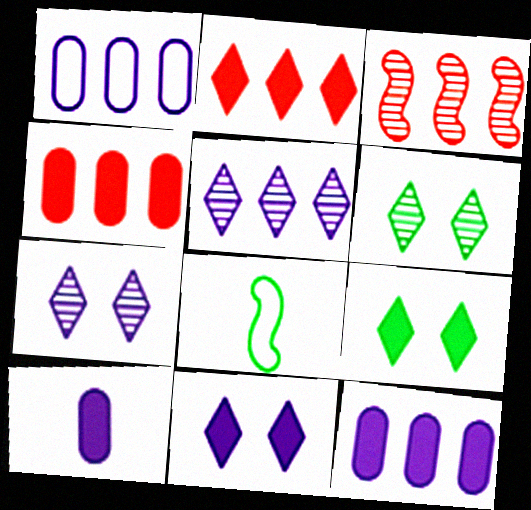[[4, 7, 8]]